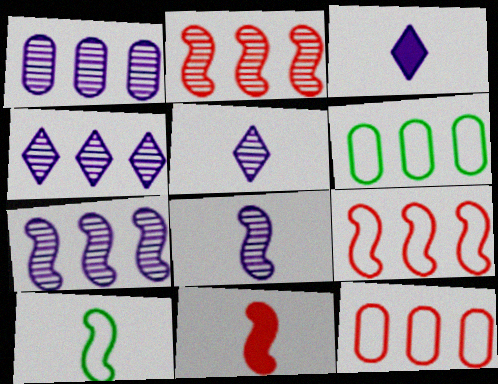[[1, 4, 7], 
[8, 10, 11]]